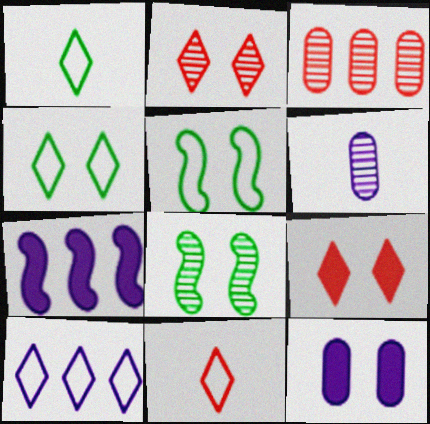[[2, 5, 12], 
[4, 10, 11]]